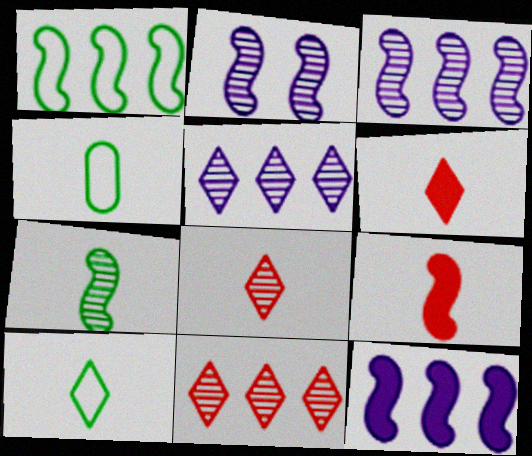[[1, 2, 9]]